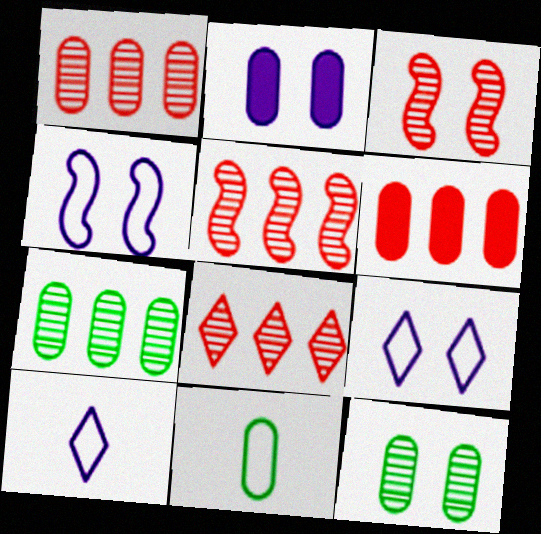[[1, 2, 11], 
[1, 5, 8]]